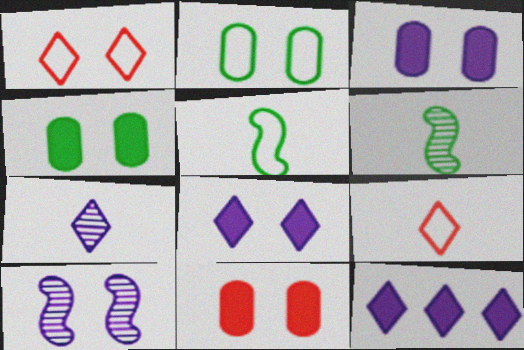[[1, 4, 10], 
[3, 4, 11]]